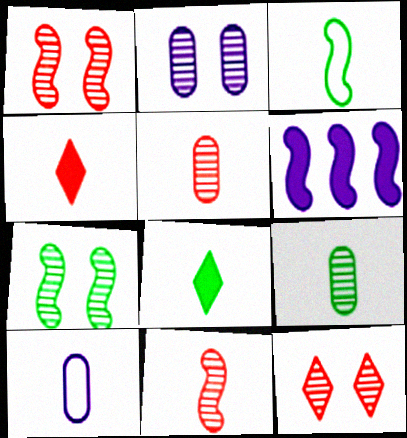[[1, 3, 6], 
[2, 7, 12], 
[3, 8, 9], 
[8, 10, 11]]